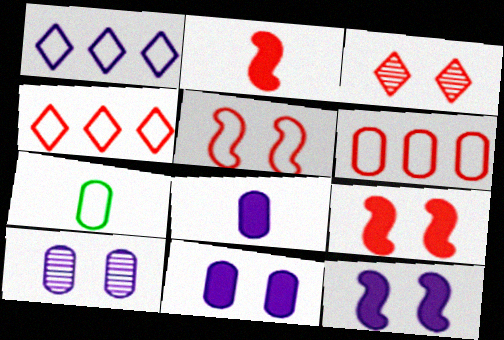[[1, 5, 7], 
[2, 3, 6]]